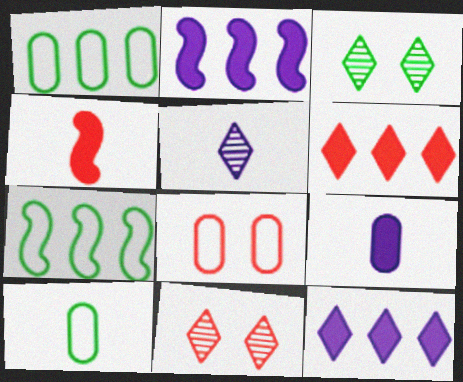[[2, 10, 11], 
[4, 5, 10], 
[7, 9, 11]]